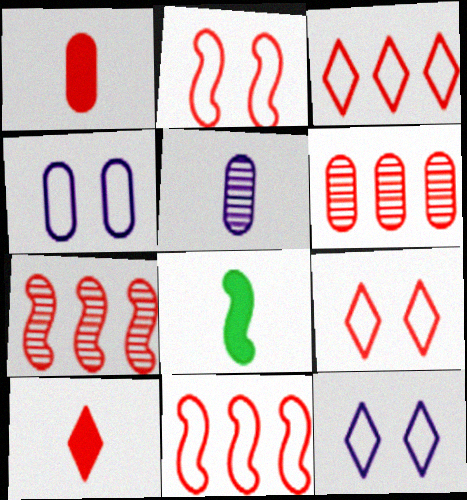[[1, 7, 9], 
[2, 6, 10], 
[6, 8, 12]]